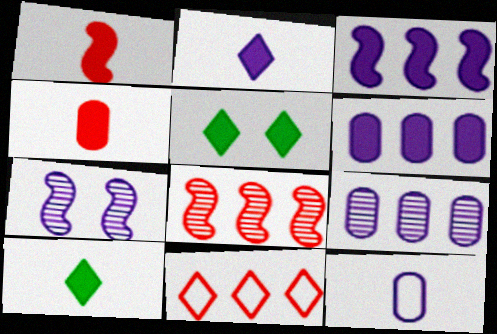[[1, 5, 6], 
[3, 4, 5], 
[5, 8, 12]]